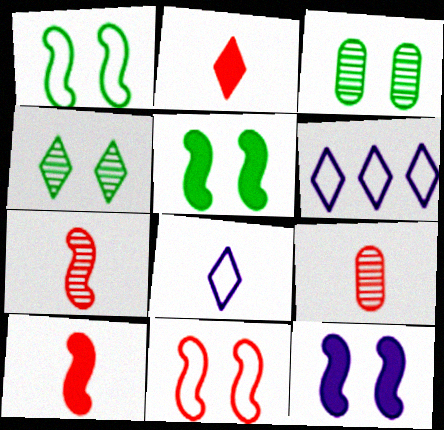[[2, 4, 6], 
[3, 6, 10], 
[5, 6, 9]]